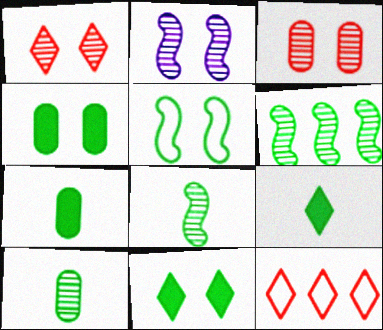[[2, 7, 12]]